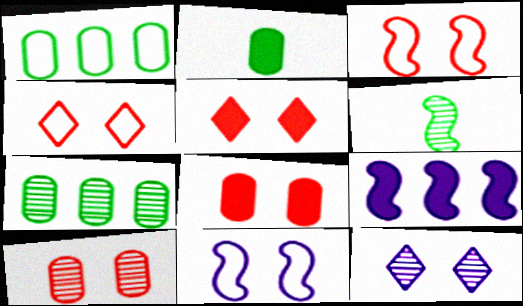[[2, 5, 9], 
[3, 5, 10], 
[3, 6, 9]]